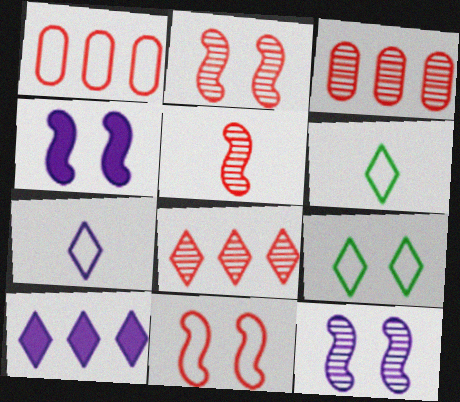[[3, 4, 6]]